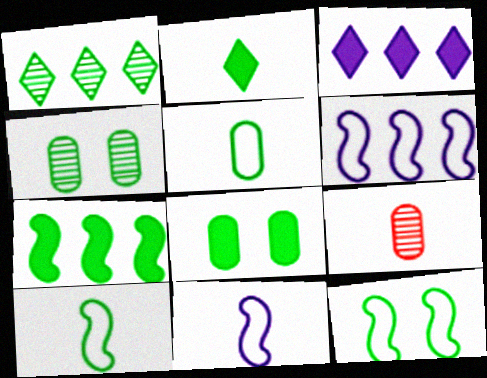[[1, 8, 10], 
[2, 7, 8], 
[2, 9, 11], 
[3, 9, 12]]